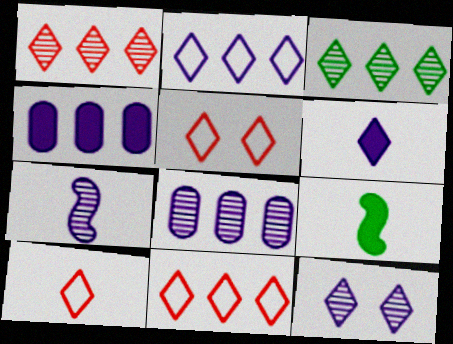[[2, 6, 12], 
[3, 5, 6], 
[5, 8, 9], 
[5, 10, 11], 
[7, 8, 12]]